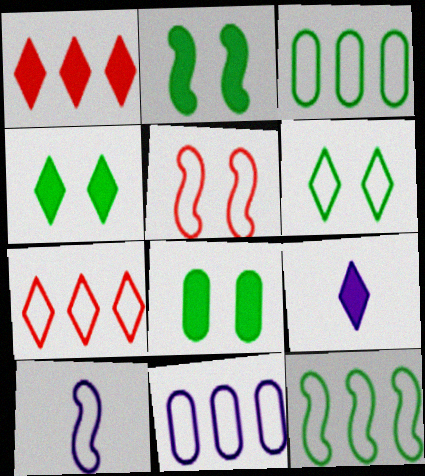[[1, 4, 9], 
[2, 4, 8], 
[5, 10, 12], 
[7, 11, 12]]